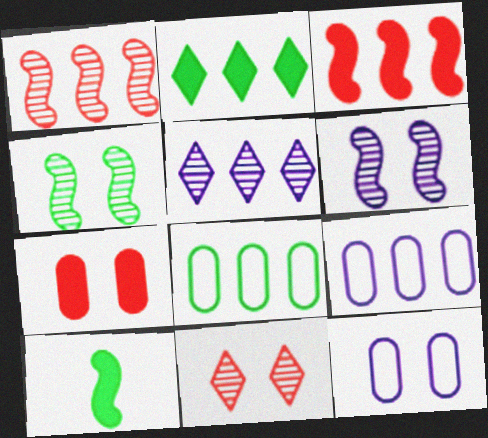[[1, 2, 9], 
[3, 5, 8], 
[9, 10, 11]]